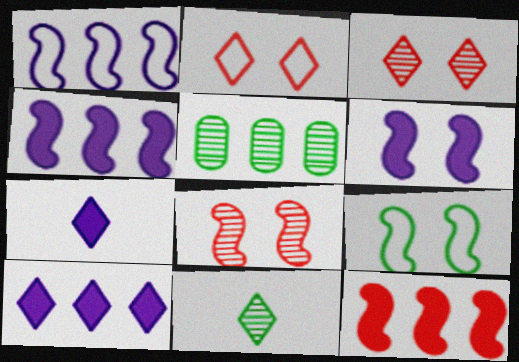[[2, 10, 11], 
[6, 8, 9]]